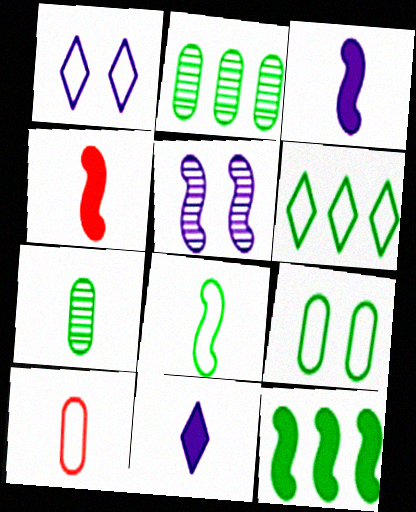[[1, 2, 4], 
[2, 6, 12], 
[6, 8, 9]]